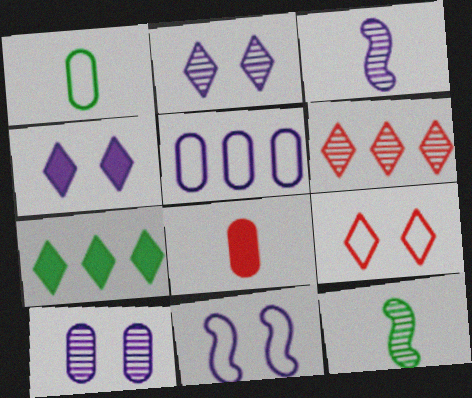[[3, 4, 5], 
[4, 10, 11], 
[6, 10, 12]]